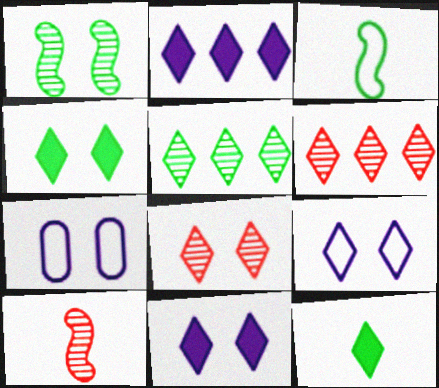[[4, 8, 9], 
[6, 9, 12]]